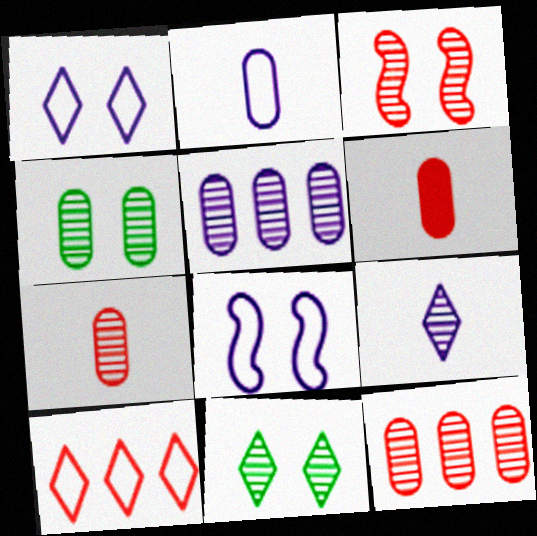[[3, 6, 10], 
[4, 5, 7]]